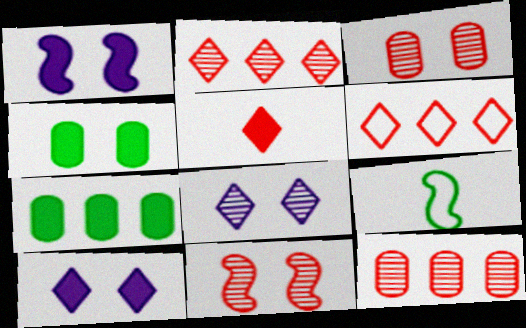[[1, 5, 7], 
[9, 10, 12]]